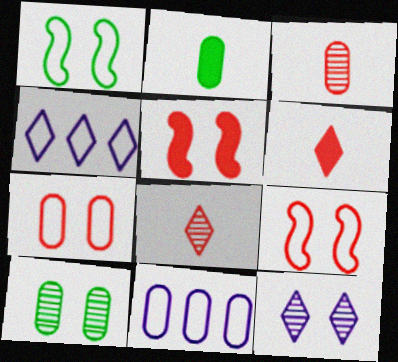[]